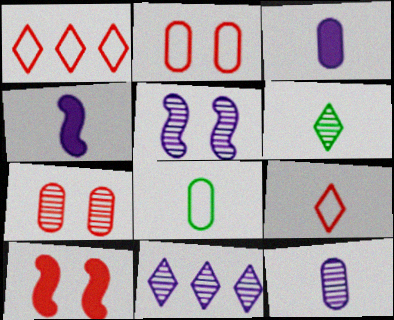[[5, 11, 12], 
[8, 10, 11]]